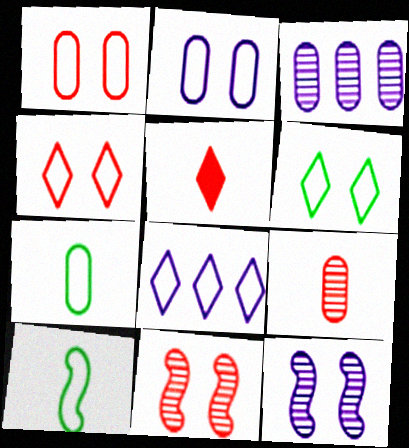[[1, 8, 10]]